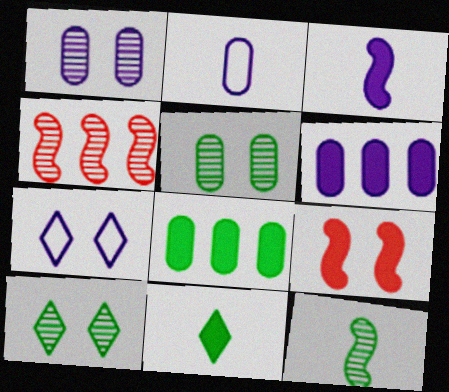[[1, 2, 6], 
[5, 7, 9], 
[6, 9, 11]]